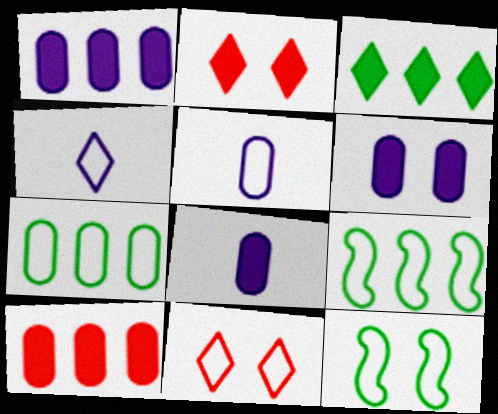[[1, 6, 8], 
[5, 9, 11]]